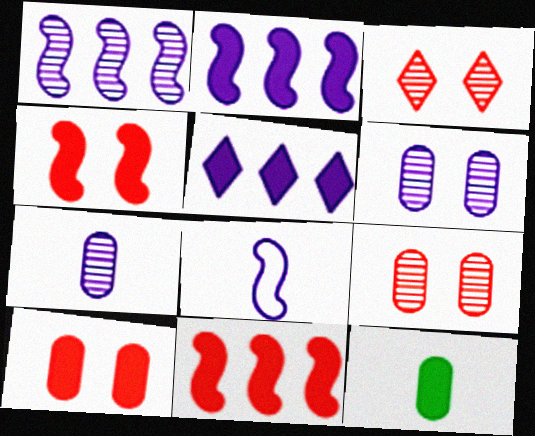[[4, 5, 12], 
[5, 6, 8]]